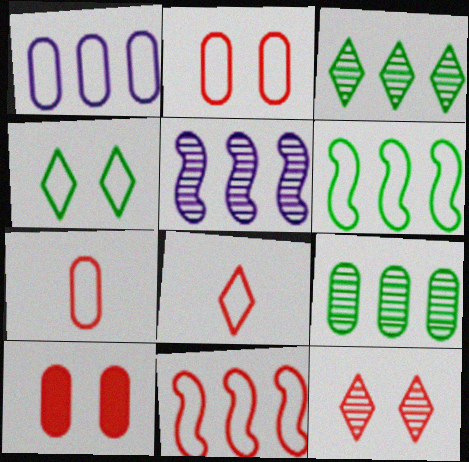[[2, 8, 11]]